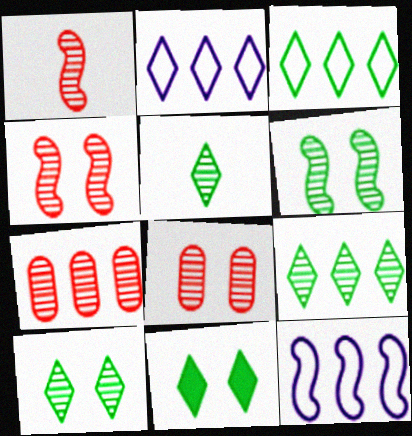[[3, 5, 11], 
[5, 9, 10]]